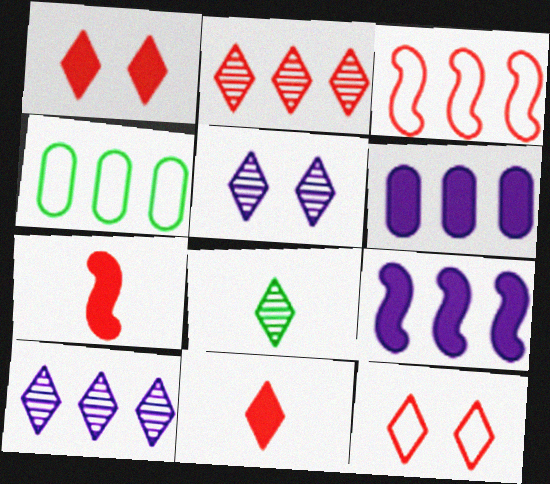[[2, 4, 9], 
[2, 5, 8], 
[2, 11, 12], 
[4, 5, 7]]